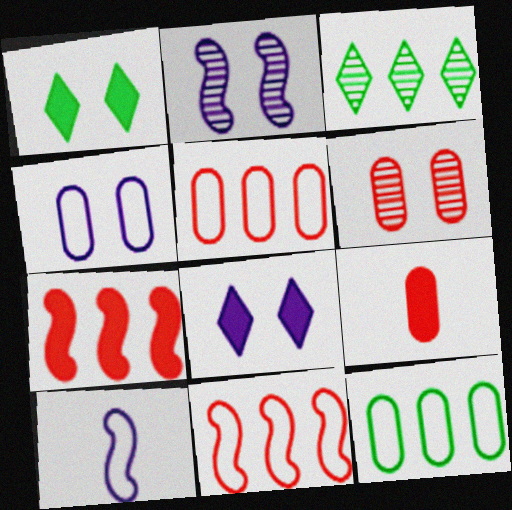[[2, 4, 8], 
[5, 6, 9]]